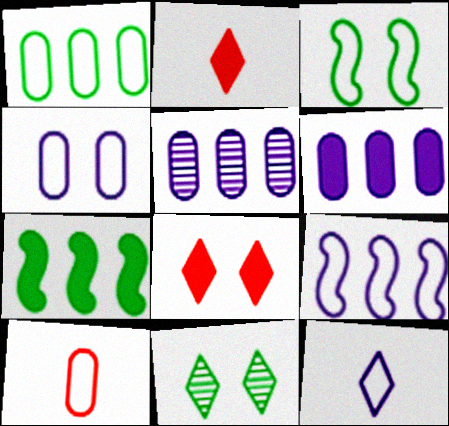[[1, 4, 10], 
[2, 3, 5], 
[4, 9, 12]]